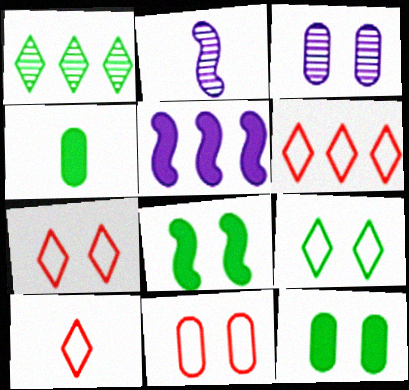[[2, 4, 10], 
[2, 6, 12], 
[3, 7, 8], 
[3, 11, 12], 
[6, 7, 10]]